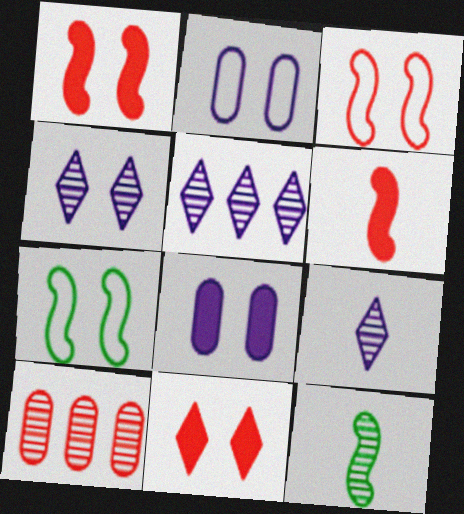[[4, 5, 9], 
[4, 10, 12]]